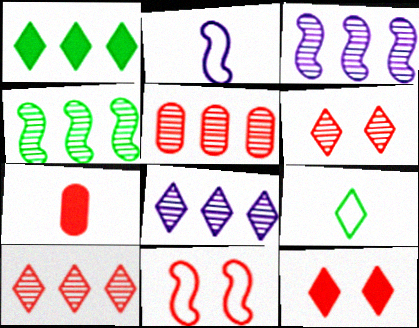[[4, 5, 8], 
[7, 10, 11], 
[8, 9, 12]]